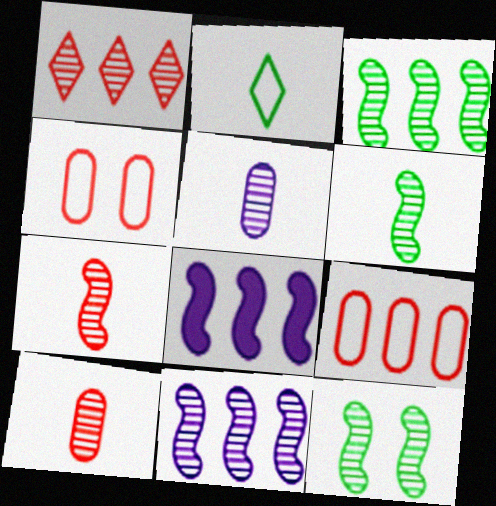[[1, 5, 12], 
[3, 6, 12], 
[7, 11, 12]]